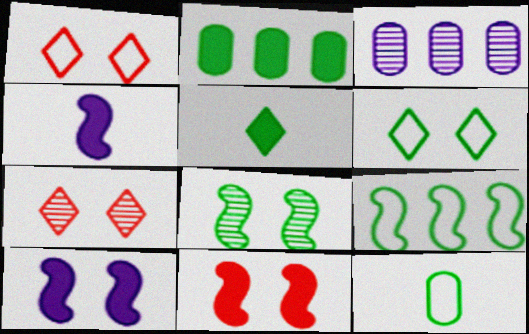[[6, 9, 12]]